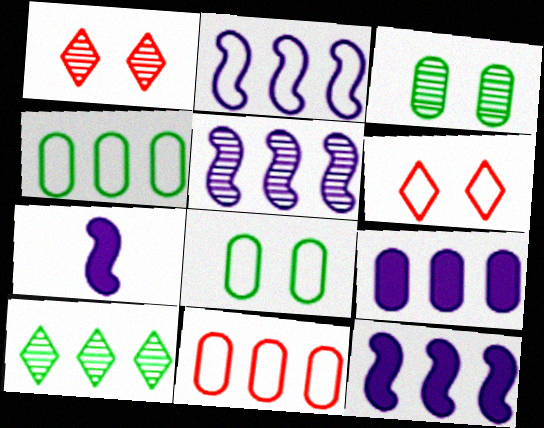[[1, 4, 7], 
[2, 5, 12], 
[10, 11, 12]]